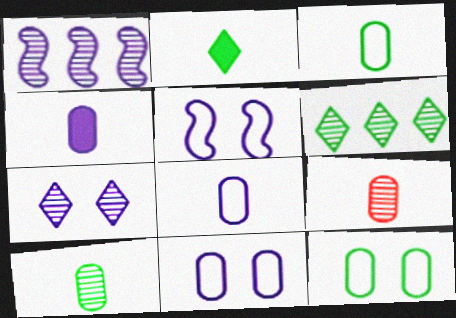[[3, 4, 9]]